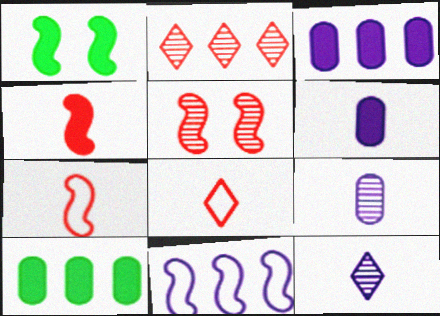[[2, 10, 11]]